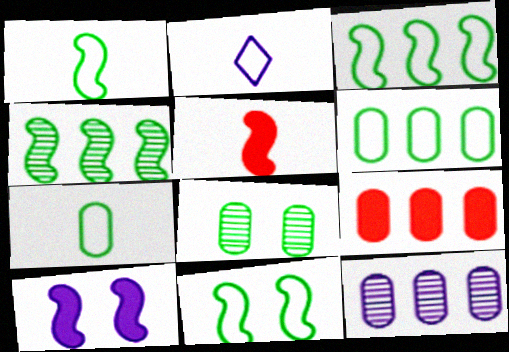[[1, 3, 11], 
[2, 10, 12], 
[6, 9, 12]]